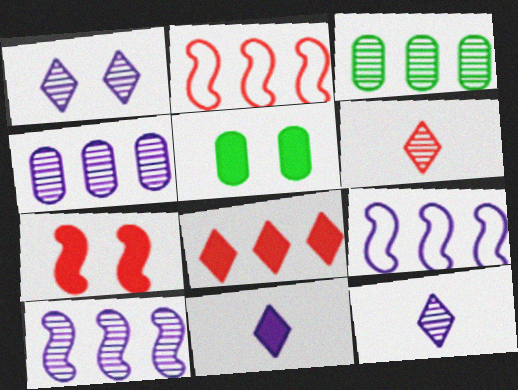[[2, 5, 12], 
[3, 8, 9], 
[5, 6, 9]]